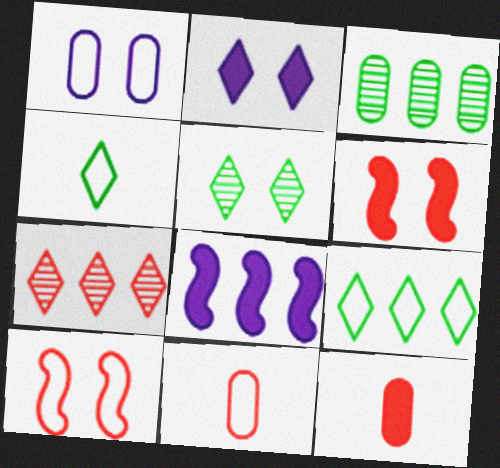[[1, 3, 12], 
[1, 5, 6], 
[2, 4, 7], 
[5, 8, 11], 
[6, 7, 11], 
[7, 10, 12]]